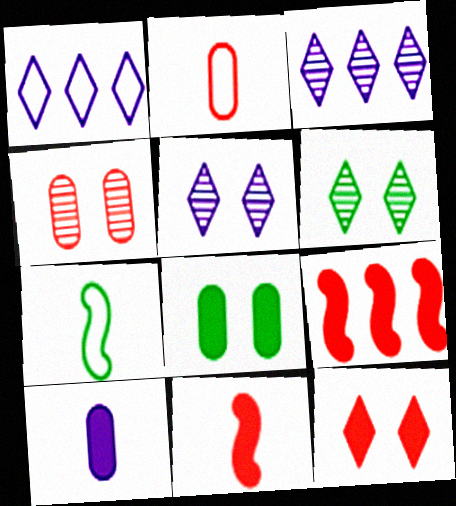[]